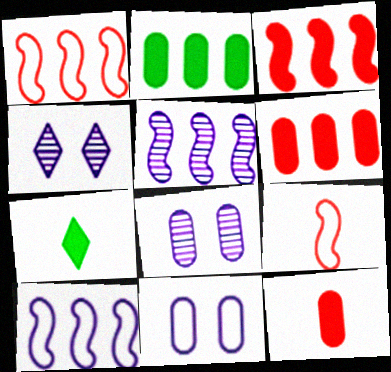[[1, 7, 8], 
[2, 4, 9]]